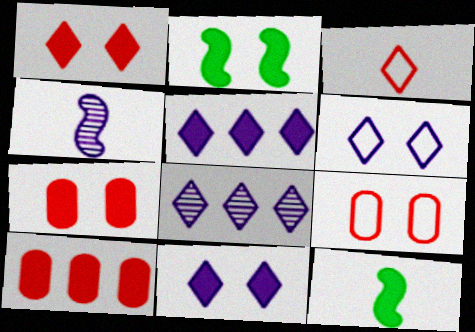[[2, 7, 11], 
[5, 7, 12], 
[8, 9, 12], 
[10, 11, 12]]